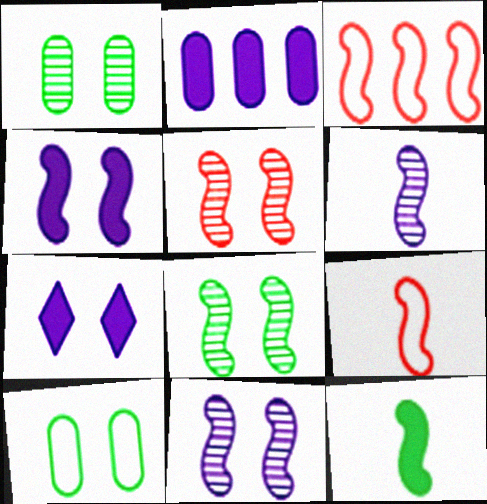[[3, 11, 12], 
[5, 7, 10], 
[5, 8, 11], 
[6, 9, 12]]